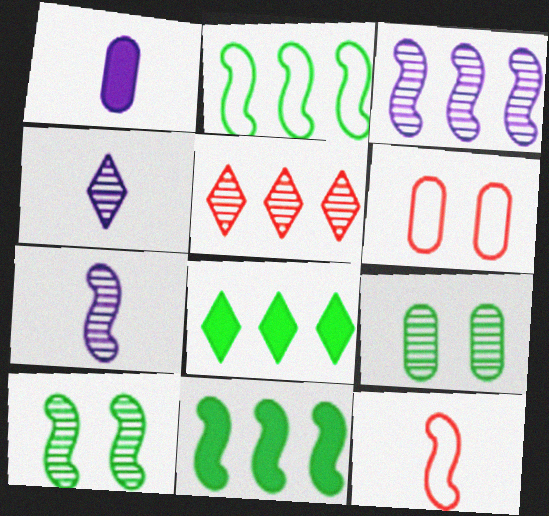[[4, 6, 11], 
[5, 7, 9], 
[6, 7, 8]]